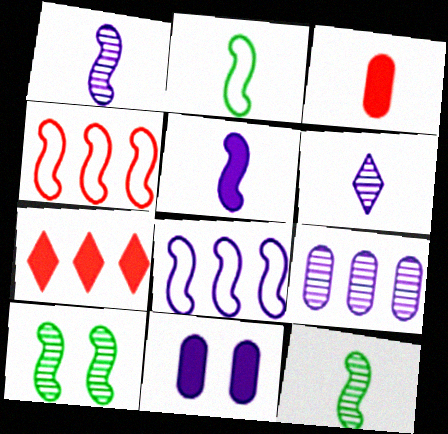[[2, 3, 6], 
[4, 5, 10], 
[6, 8, 11]]